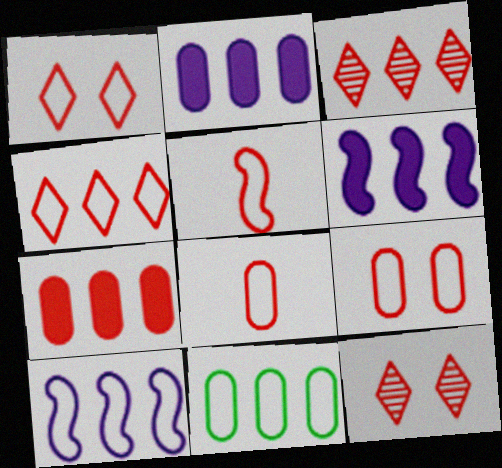[[3, 6, 11], 
[4, 5, 9], 
[4, 10, 11], 
[5, 7, 12]]